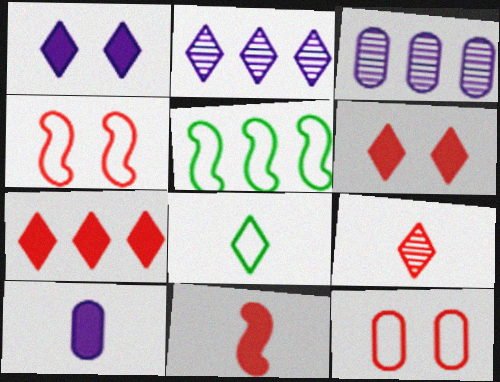[[2, 6, 8], 
[3, 5, 7]]